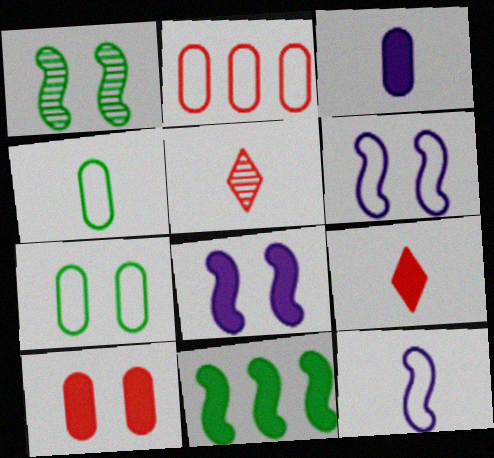[]